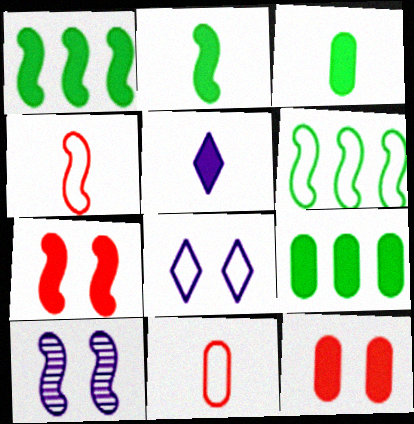[[1, 4, 10], 
[1, 5, 12], 
[5, 7, 9], 
[6, 8, 11]]